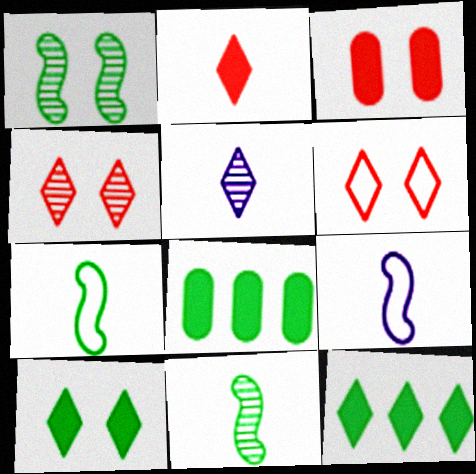[[4, 8, 9], 
[5, 6, 12]]